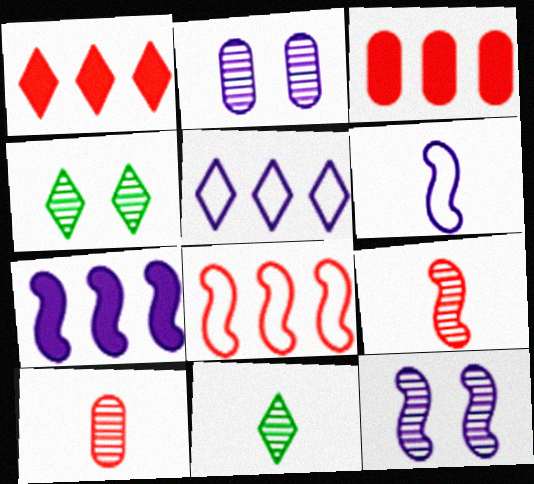[[3, 4, 6], 
[6, 7, 12]]